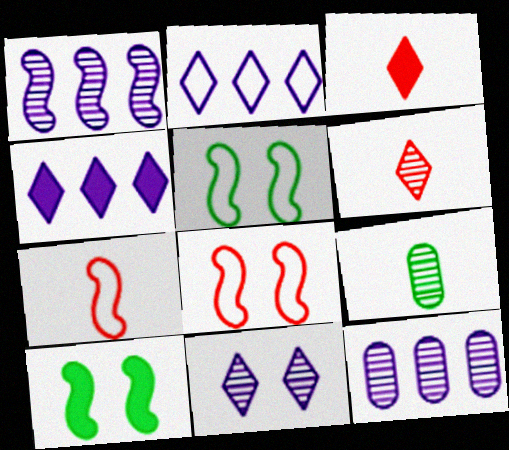[[1, 7, 10], 
[3, 5, 12], 
[4, 8, 9]]